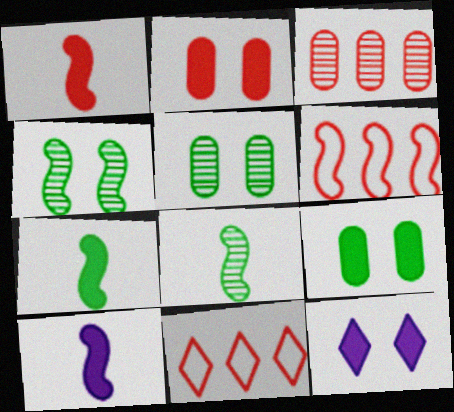[[1, 7, 10], 
[4, 6, 10], 
[5, 10, 11]]